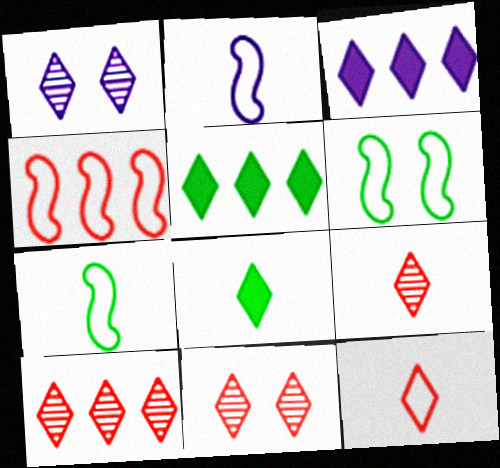[[1, 5, 12], 
[2, 4, 6], 
[9, 10, 11]]